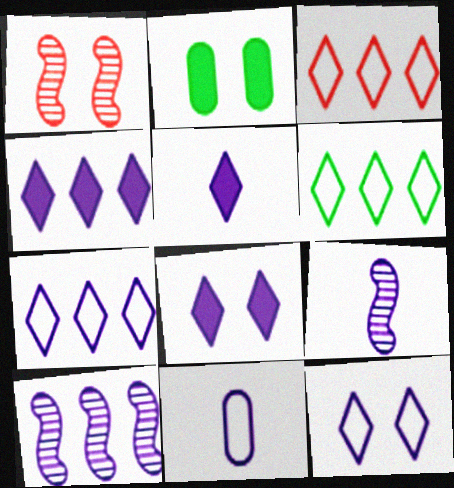[[1, 2, 12], 
[2, 3, 9], 
[3, 6, 7], 
[4, 5, 8], 
[5, 9, 11], 
[8, 10, 11]]